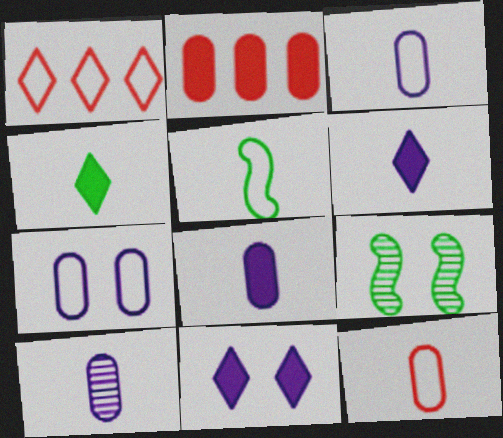[[1, 5, 7], 
[1, 8, 9], 
[3, 8, 10]]